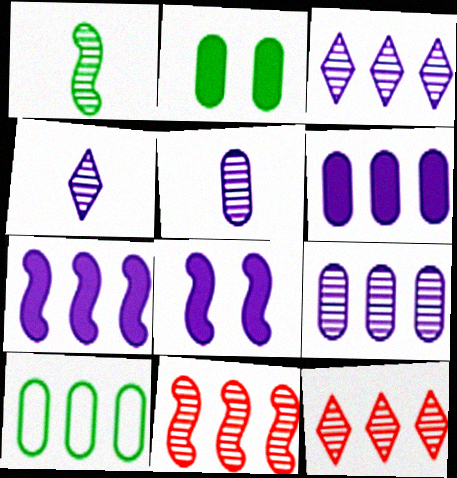[[7, 10, 12]]